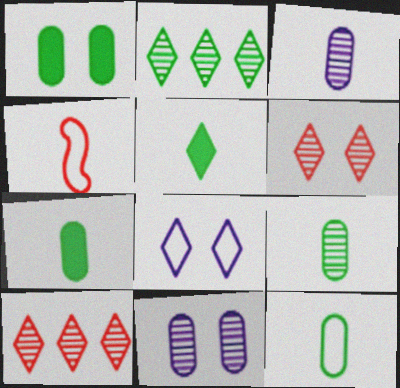[[3, 4, 5], 
[5, 8, 10], 
[7, 9, 12]]